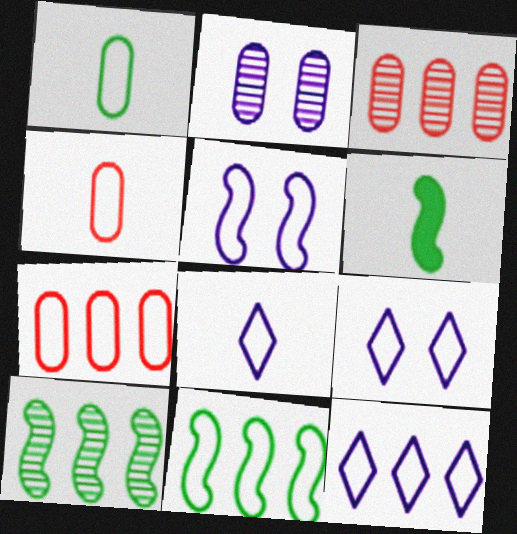[[3, 6, 9], 
[4, 9, 11], 
[7, 11, 12], 
[8, 9, 12]]